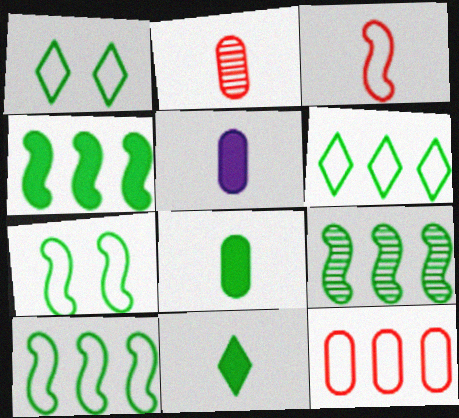[[1, 8, 9], 
[4, 9, 10]]